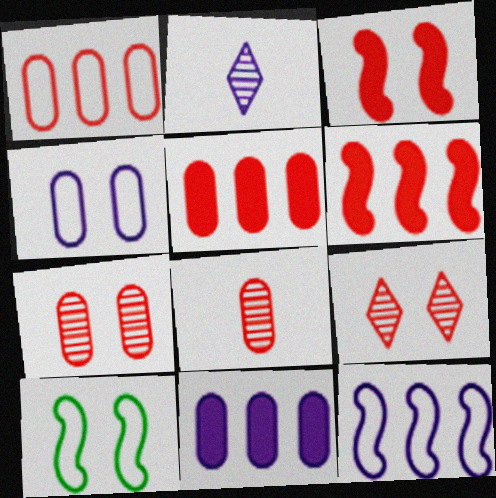[[2, 5, 10]]